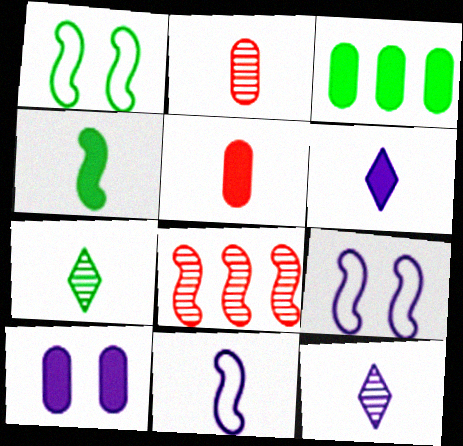[[1, 3, 7], 
[3, 5, 10], 
[4, 5, 6], 
[4, 8, 9], 
[5, 7, 11]]